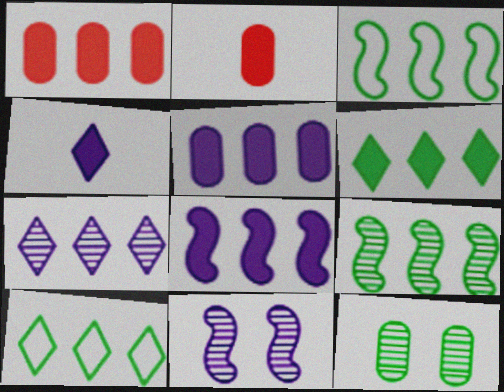[[1, 3, 7], 
[1, 6, 8], 
[2, 10, 11]]